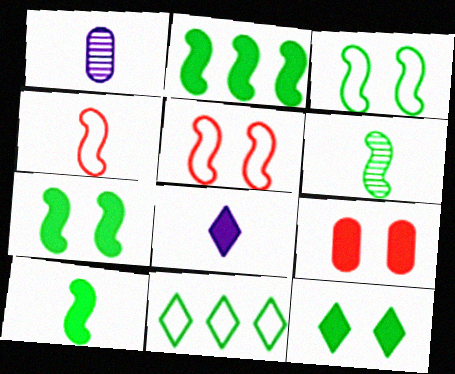[[2, 3, 6], 
[2, 7, 10], 
[2, 8, 9]]